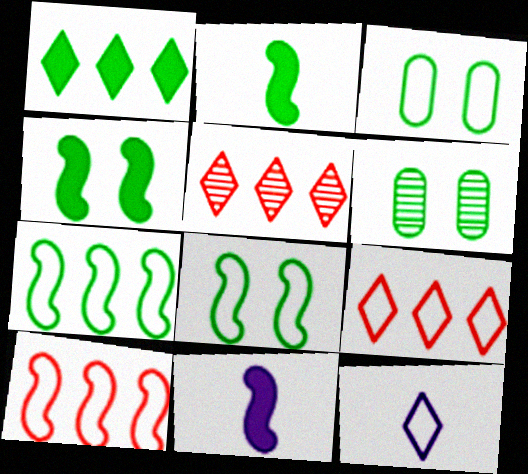[[3, 5, 11], 
[3, 10, 12], 
[6, 9, 11]]